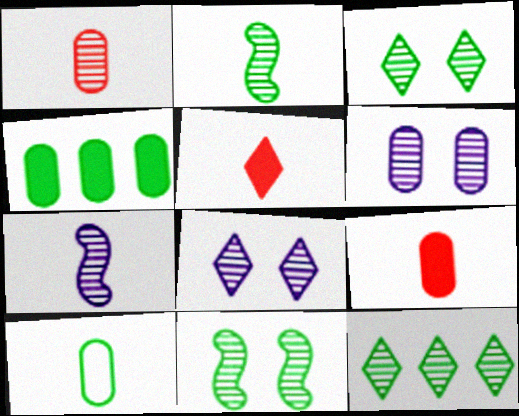[[5, 7, 10]]